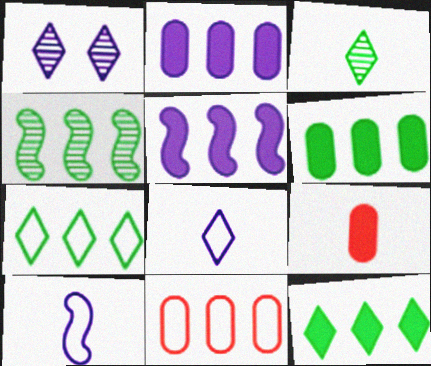[[1, 2, 10], 
[3, 9, 10], 
[4, 6, 7]]